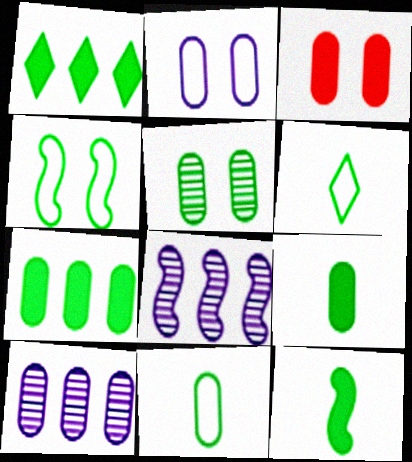[[2, 3, 5], 
[3, 6, 8], 
[3, 10, 11], 
[5, 7, 11]]